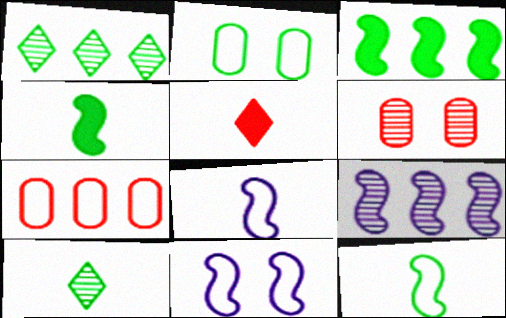[[1, 2, 4], 
[2, 3, 10], 
[2, 5, 9], 
[6, 9, 10]]